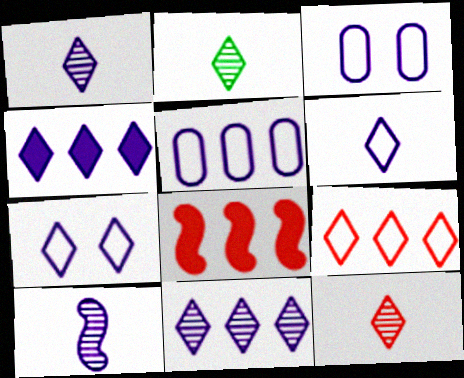[[1, 2, 12], 
[1, 4, 7], 
[2, 3, 8], 
[3, 4, 10]]